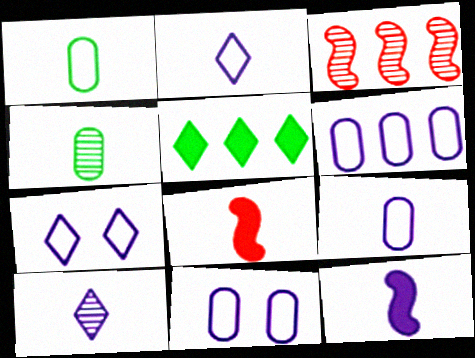[[1, 8, 10], 
[2, 4, 8], 
[3, 5, 6], 
[6, 9, 11], 
[9, 10, 12]]